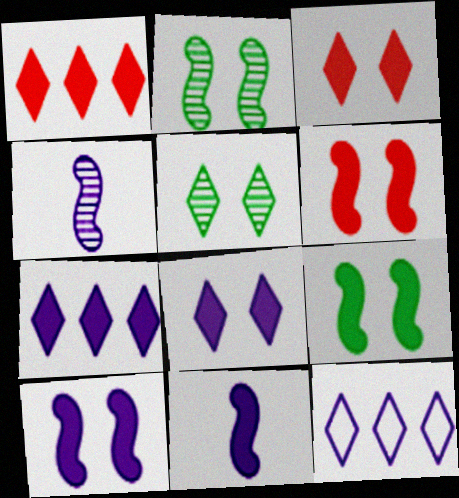[[6, 9, 10]]